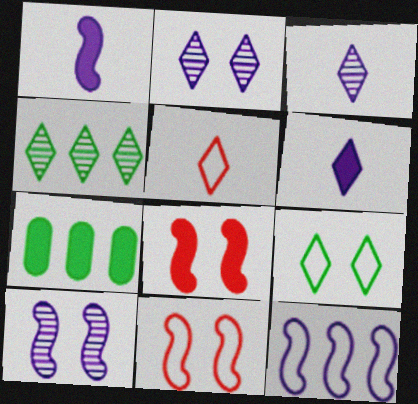[[1, 10, 12], 
[3, 7, 11], 
[5, 7, 10], 
[6, 7, 8]]